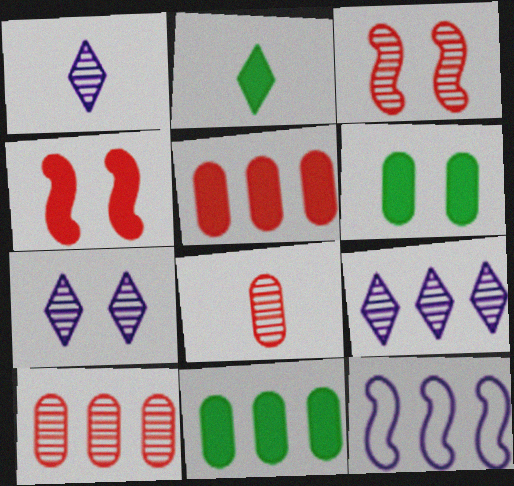[[1, 7, 9]]